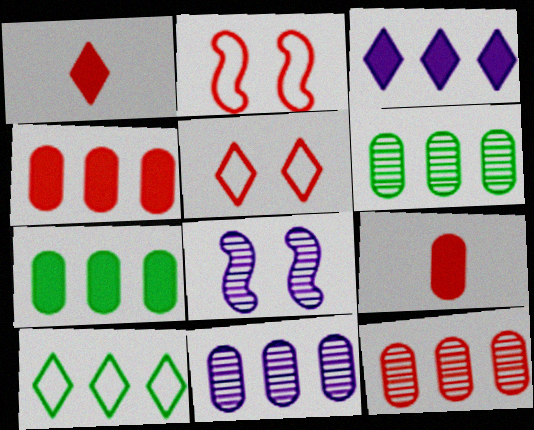[[1, 2, 12], 
[6, 11, 12], 
[8, 9, 10]]